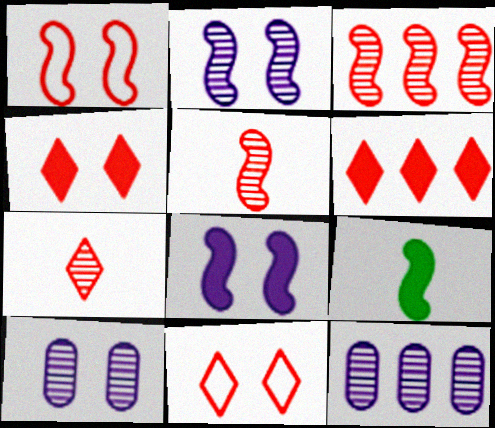[[6, 7, 11], 
[9, 11, 12]]